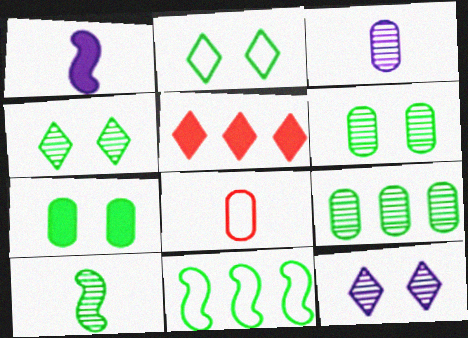[[1, 5, 7], 
[4, 9, 10]]